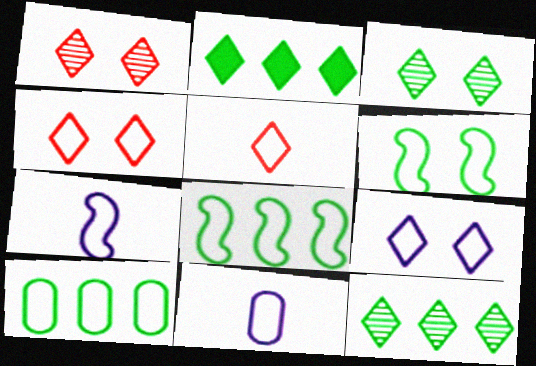[[4, 7, 10], 
[4, 8, 11]]